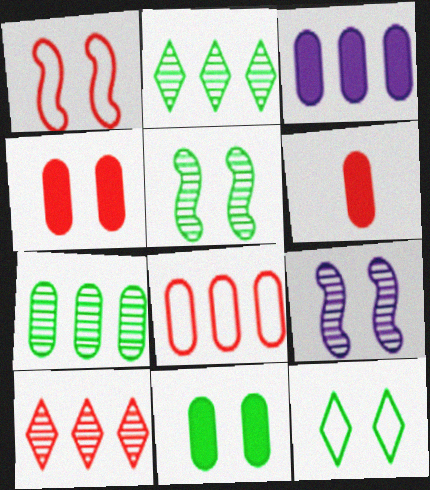[[1, 6, 10], 
[3, 6, 11], 
[3, 7, 8], 
[4, 9, 12], 
[5, 11, 12]]